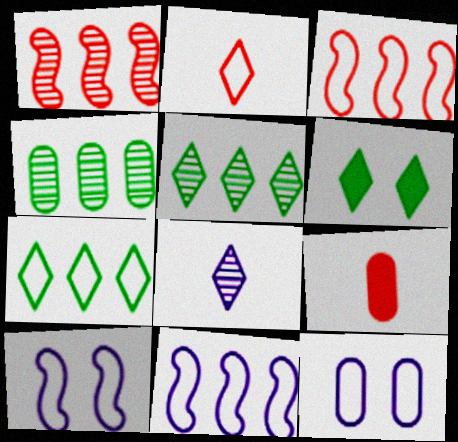[[4, 9, 12], 
[5, 9, 10]]